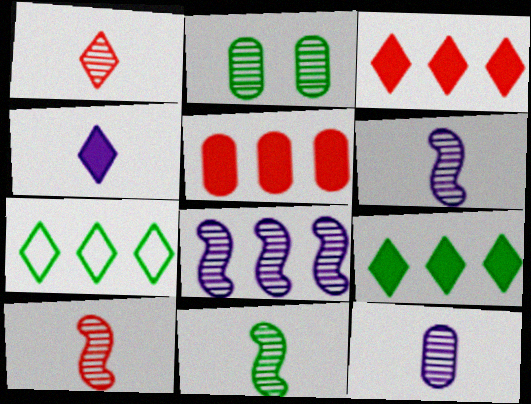[[1, 2, 8], 
[1, 11, 12], 
[5, 7, 8], 
[6, 10, 11]]